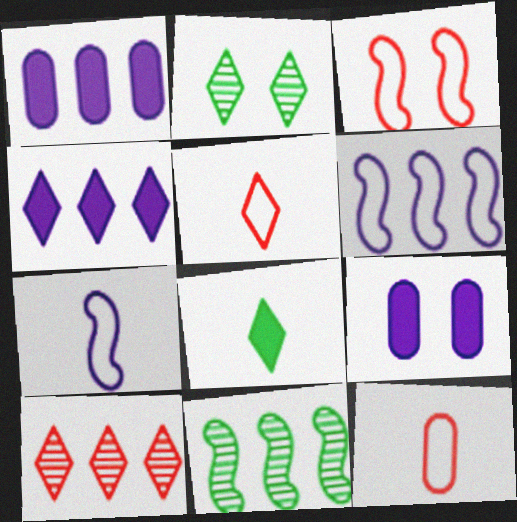[[2, 3, 9], 
[2, 4, 5], 
[5, 9, 11]]